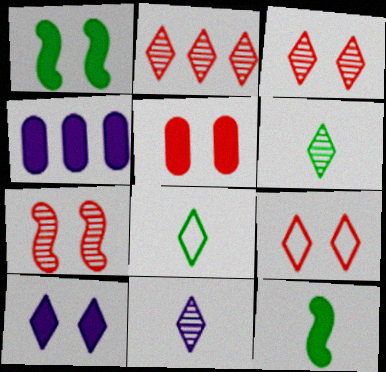[[1, 5, 10], 
[2, 8, 10], 
[4, 7, 8], 
[5, 7, 9]]